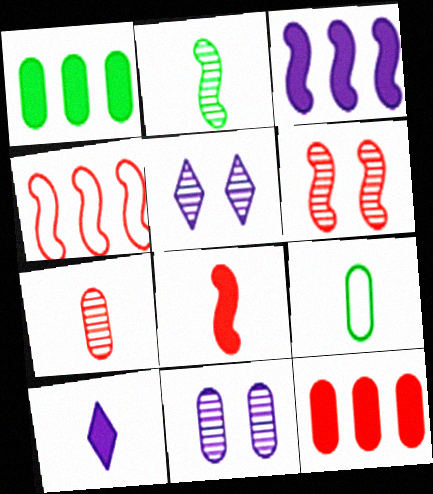[[4, 6, 8], 
[9, 11, 12]]